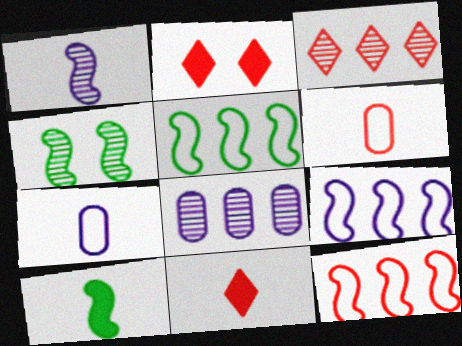[[4, 5, 10], 
[5, 9, 12]]